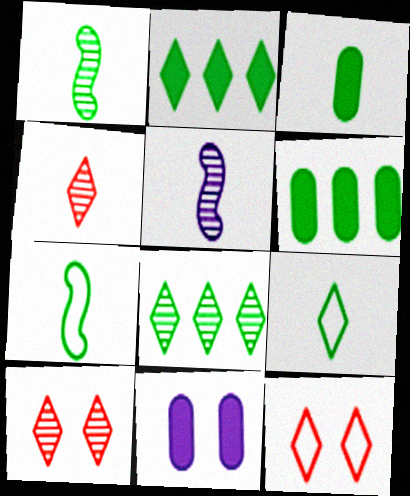[[1, 3, 9], 
[5, 6, 12]]